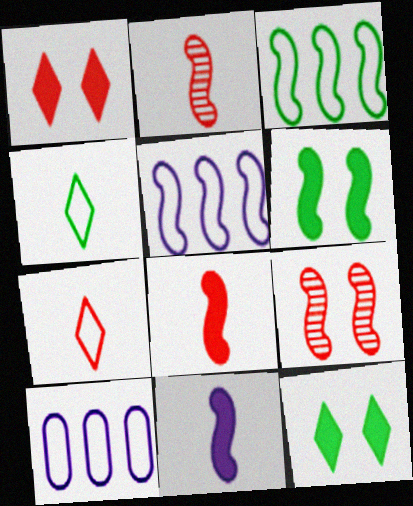[[2, 5, 6], 
[2, 10, 12], 
[3, 9, 11]]